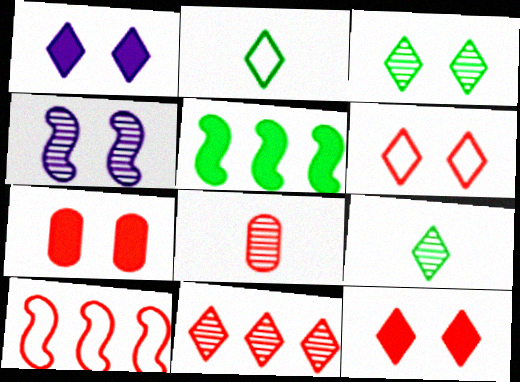[[1, 2, 11], 
[1, 3, 6], 
[8, 10, 12]]